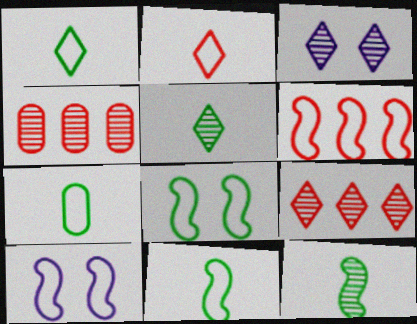[[1, 7, 11], 
[3, 4, 12], 
[3, 5, 9], 
[6, 10, 11]]